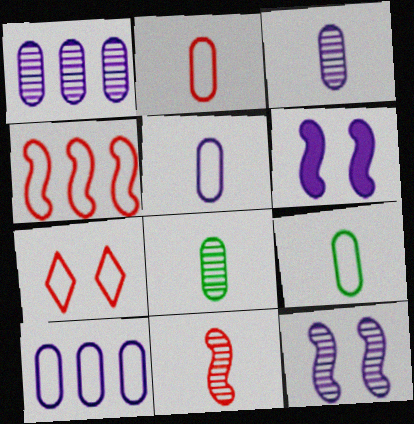[[2, 4, 7], 
[2, 5, 9]]